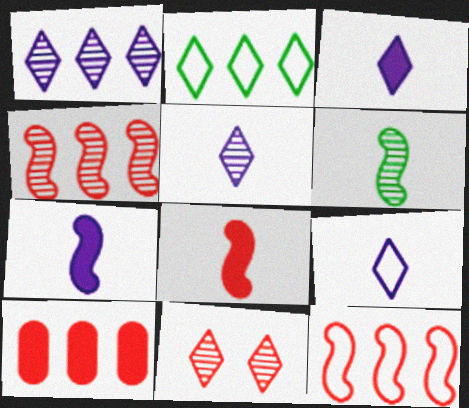[[2, 3, 11], 
[3, 5, 9]]